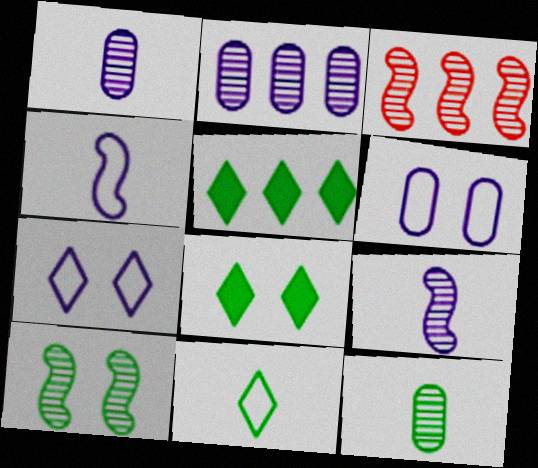[[3, 9, 10]]